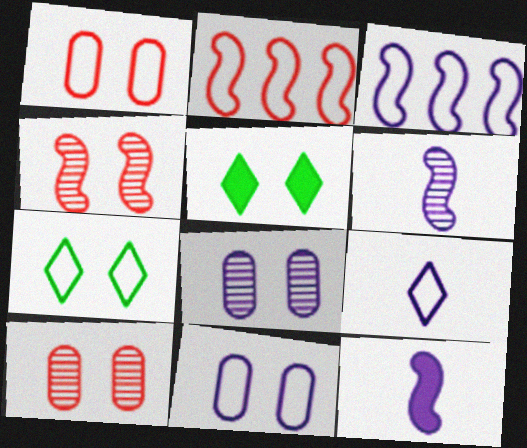[[3, 9, 11], 
[4, 5, 11]]